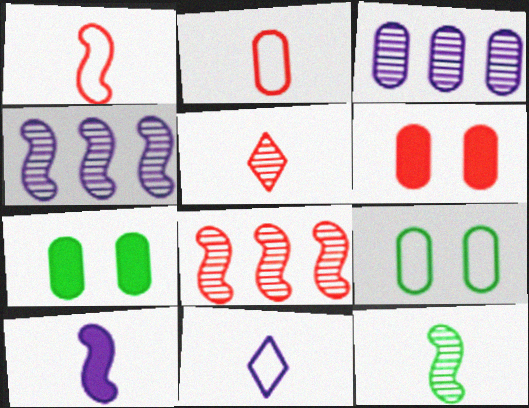[[1, 10, 12], 
[2, 3, 7], 
[7, 8, 11]]